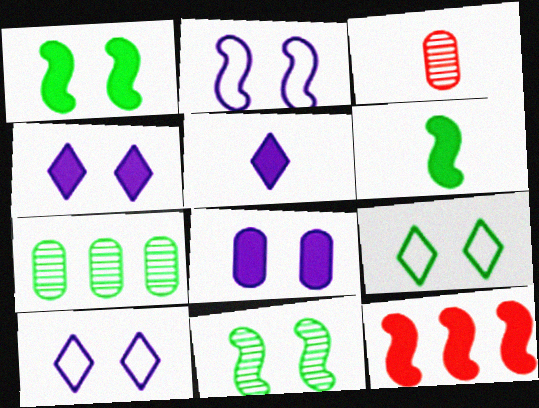[[6, 7, 9]]